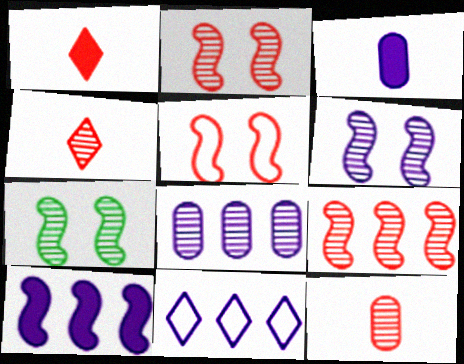[[2, 6, 7], 
[3, 6, 11], 
[4, 7, 8], 
[8, 10, 11]]